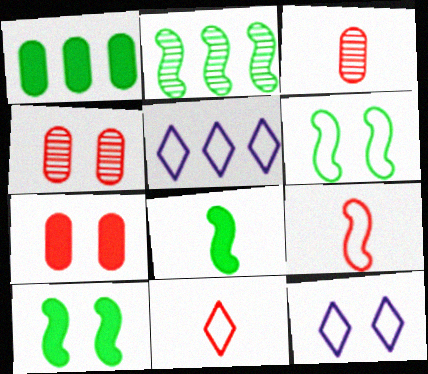[[2, 6, 8], 
[3, 5, 10], 
[4, 5, 8], 
[4, 10, 12]]